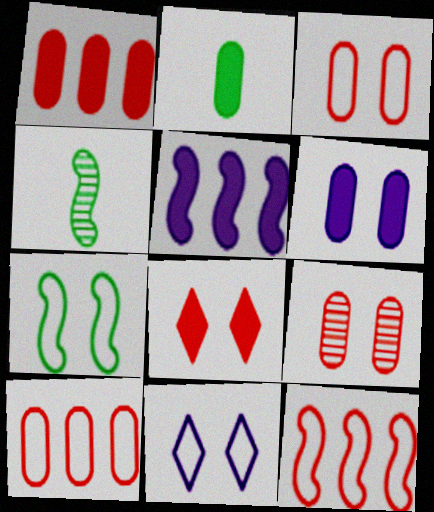[[1, 2, 6], 
[1, 4, 11], 
[2, 5, 8], 
[3, 7, 11]]